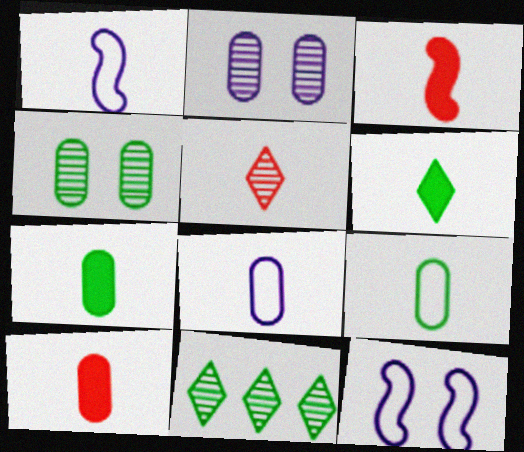[[1, 5, 7], 
[10, 11, 12]]